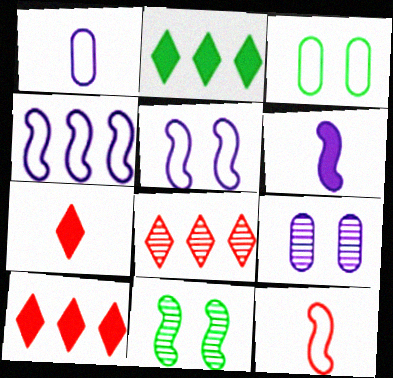[[1, 10, 11], 
[2, 9, 12], 
[3, 6, 8]]